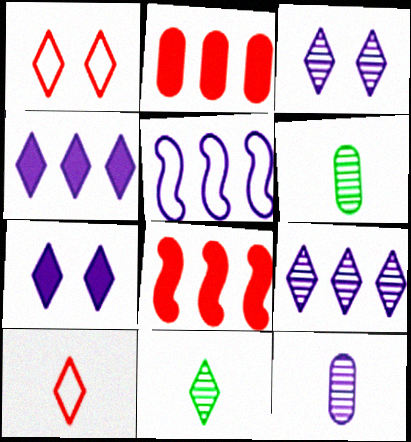[[1, 4, 11], 
[5, 7, 12]]